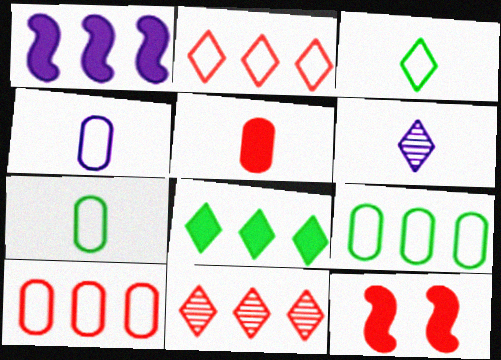[[1, 9, 11], 
[6, 9, 12]]